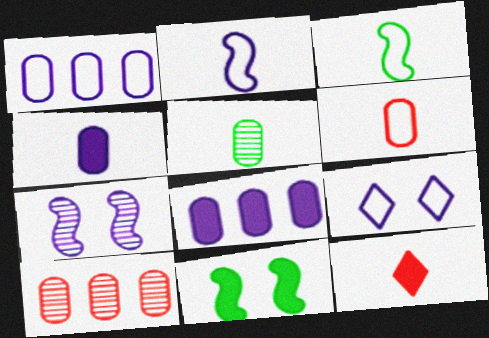[[1, 2, 9], 
[2, 5, 12], 
[4, 5, 6], 
[8, 11, 12]]